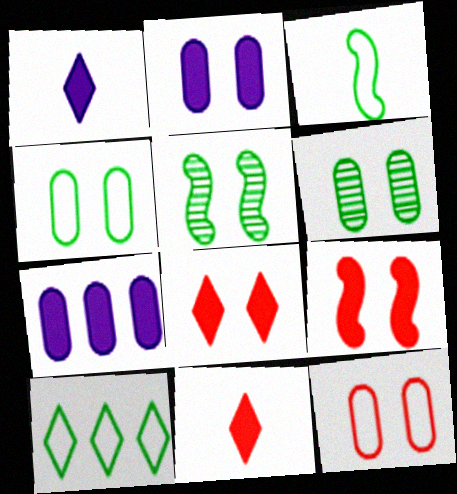[[2, 6, 12], 
[3, 4, 10]]